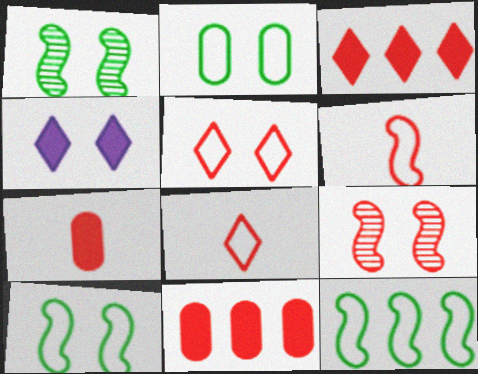[[2, 4, 9], 
[8, 9, 11]]